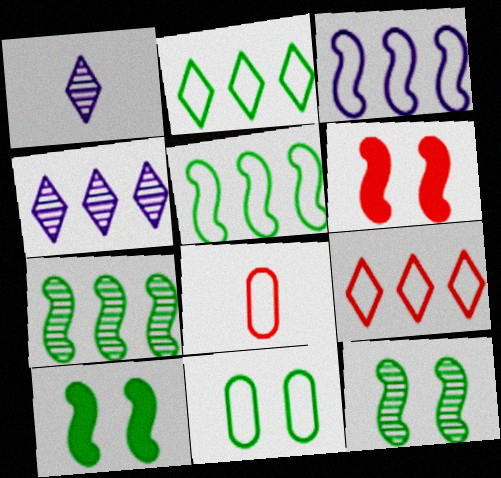[[4, 8, 10]]